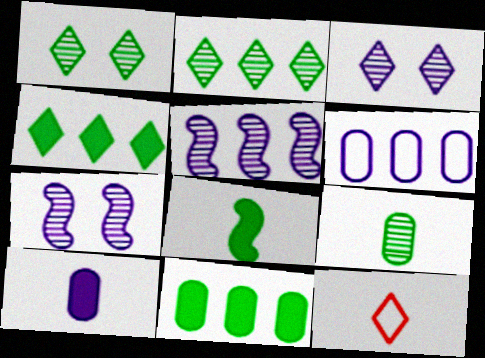[[3, 4, 12], 
[7, 11, 12]]